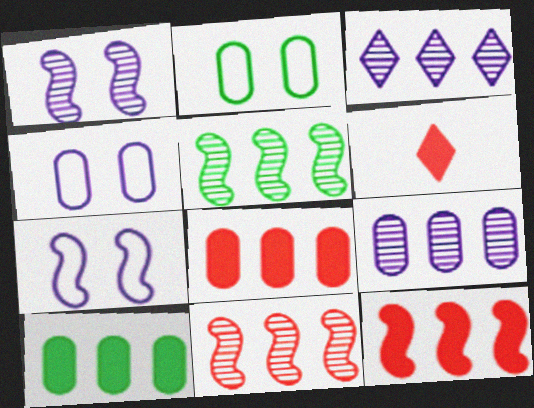[[4, 5, 6]]